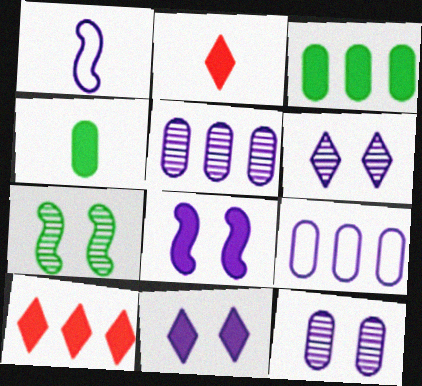[[1, 5, 11], 
[2, 3, 8], 
[2, 7, 9], 
[4, 8, 10]]